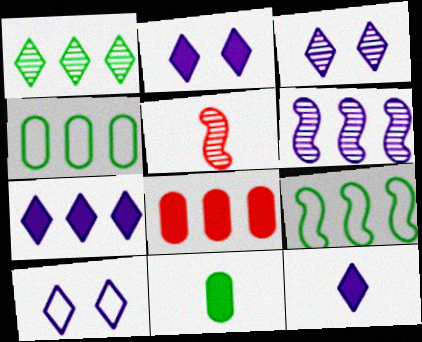[[2, 3, 10], 
[2, 4, 5], 
[2, 7, 12]]